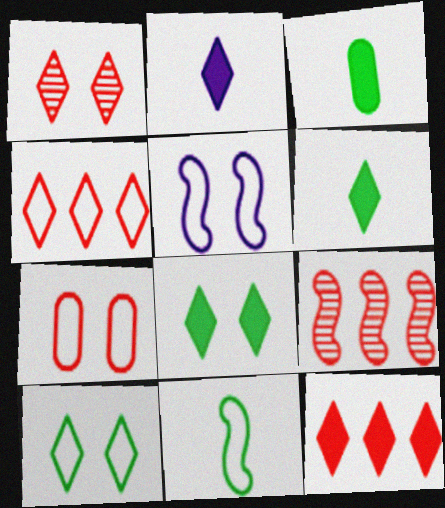[[2, 8, 12], 
[5, 7, 10]]